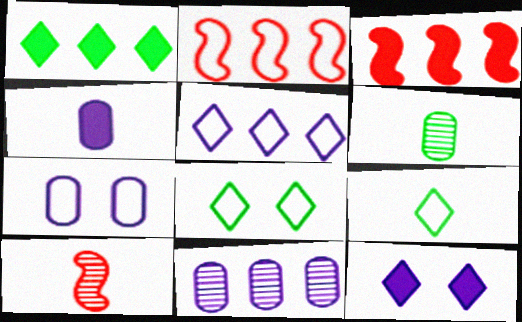[[1, 2, 11], 
[1, 7, 10], 
[2, 6, 12], 
[2, 7, 9], 
[4, 7, 11], 
[4, 9, 10]]